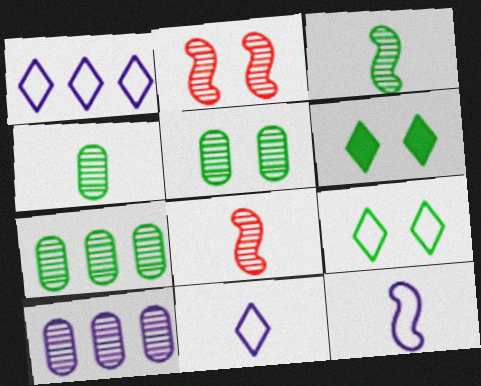[[4, 5, 7]]